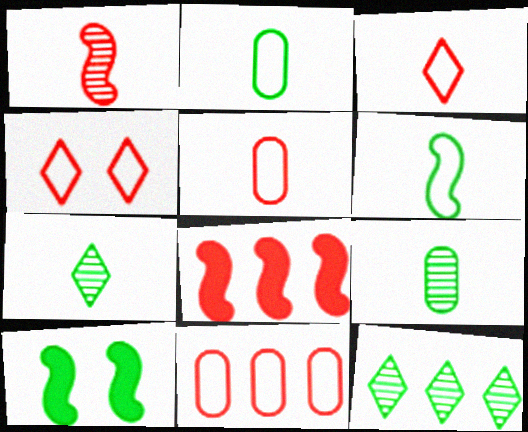[[2, 10, 12]]